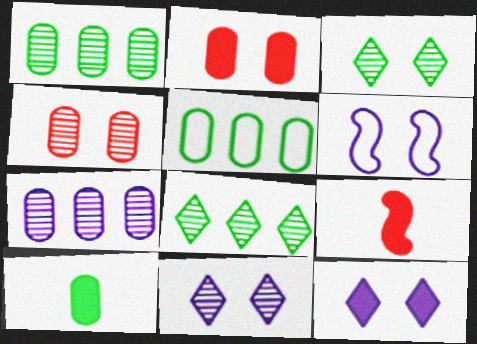[[2, 3, 6], 
[5, 9, 11]]